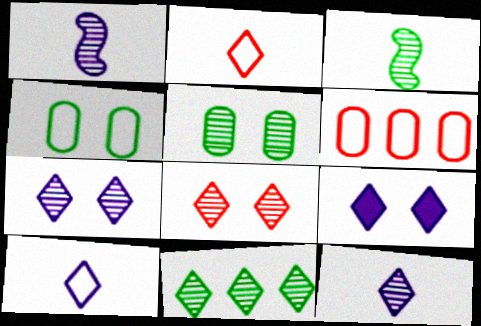[[2, 9, 11], 
[3, 5, 11], 
[3, 6, 9], 
[8, 11, 12]]